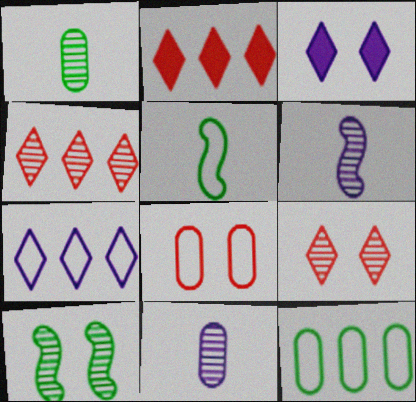[[3, 8, 10], 
[4, 10, 11], 
[5, 7, 8]]